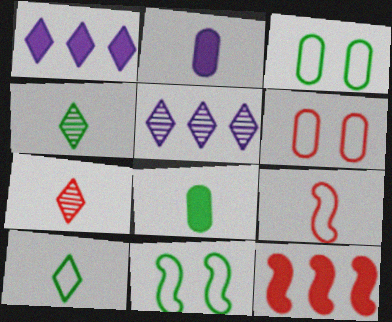[[2, 4, 9], 
[6, 7, 12]]